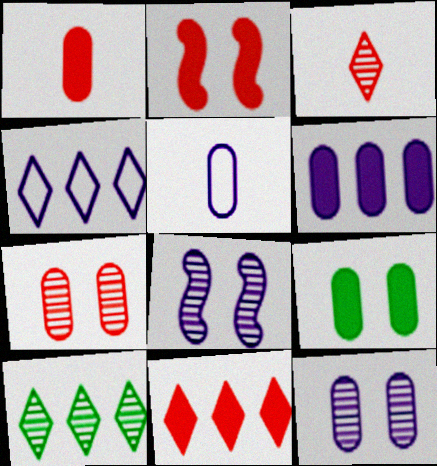[[1, 2, 11], 
[1, 6, 9], 
[2, 5, 10], 
[4, 10, 11], 
[5, 6, 12]]